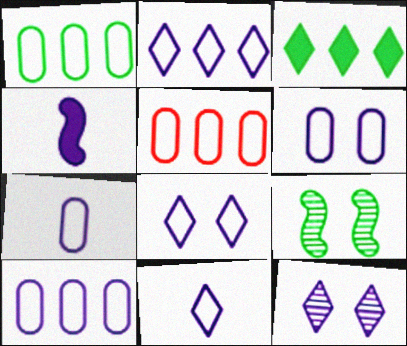[[1, 5, 10], 
[2, 8, 11], 
[4, 10, 12], 
[6, 7, 10]]